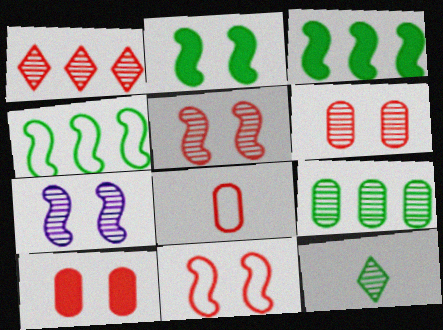[[2, 7, 11]]